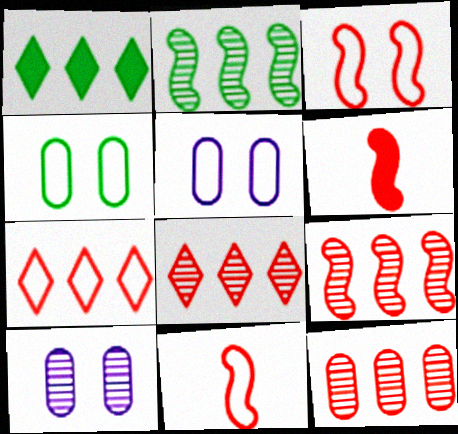[[1, 10, 11], 
[3, 6, 9], 
[8, 9, 12]]